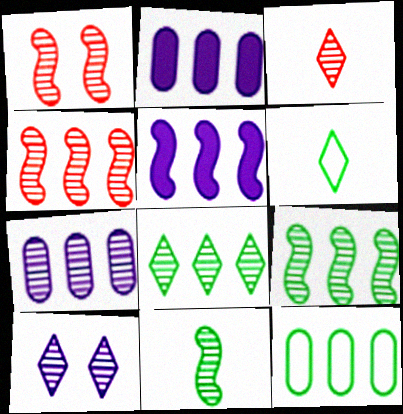[[1, 2, 6], 
[3, 8, 10], 
[4, 7, 8]]